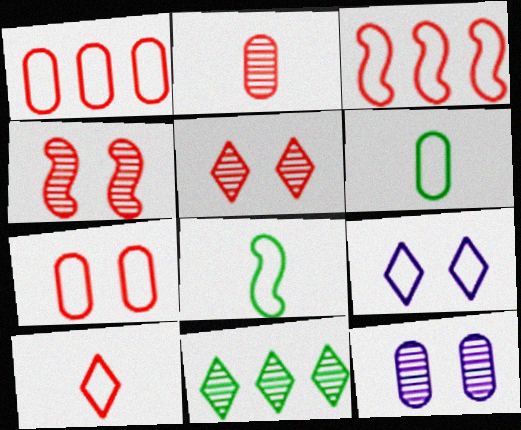[[1, 8, 9], 
[3, 6, 9], 
[3, 7, 10]]